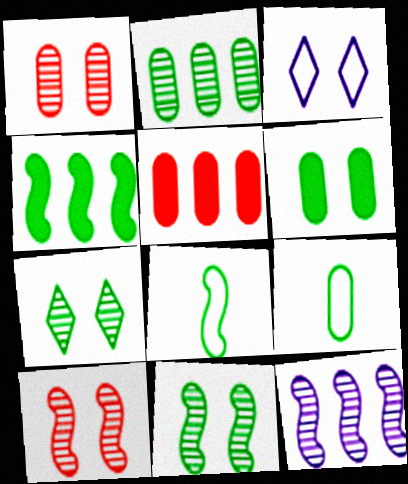[[2, 6, 9], 
[3, 6, 10], 
[4, 7, 9], 
[4, 8, 11]]